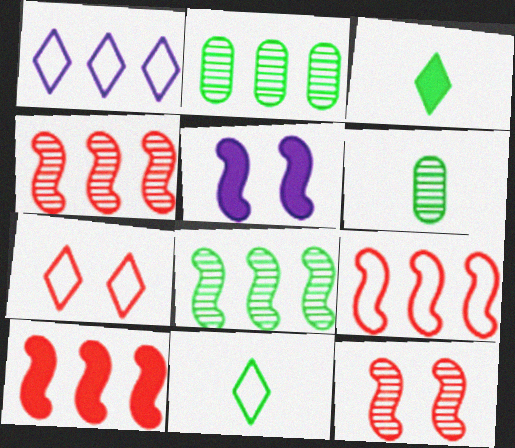[[1, 2, 10], 
[1, 7, 11], 
[4, 9, 10]]